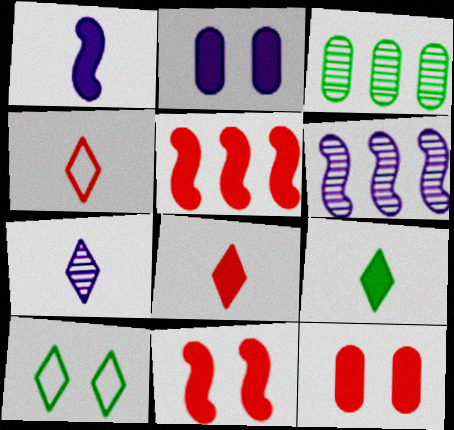[[2, 5, 9], 
[4, 7, 9], 
[5, 8, 12]]